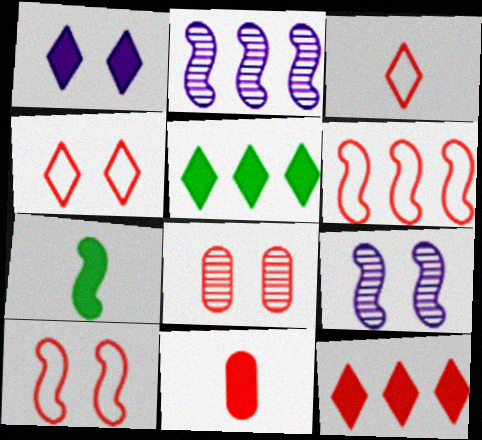[[2, 7, 10], 
[6, 7, 9]]